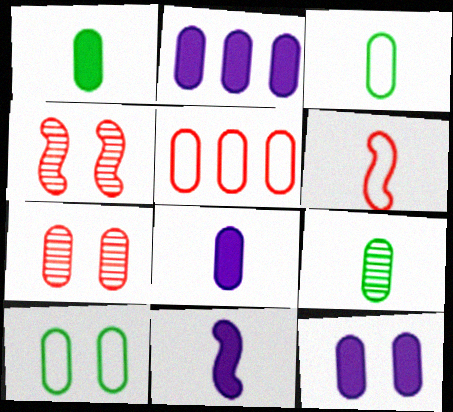[[1, 3, 9], 
[2, 3, 7], 
[2, 8, 12], 
[5, 9, 12], 
[7, 10, 12]]